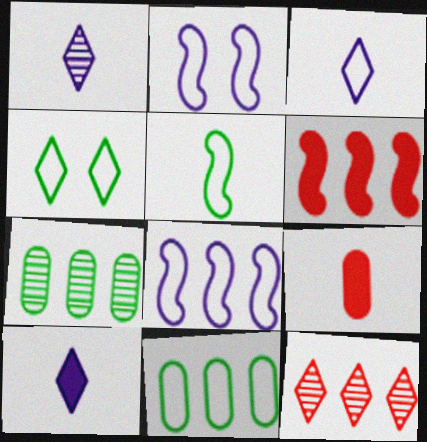[[1, 3, 10], 
[1, 5, 9], 
[4, 5, 11], 
[4, 10, 12]]